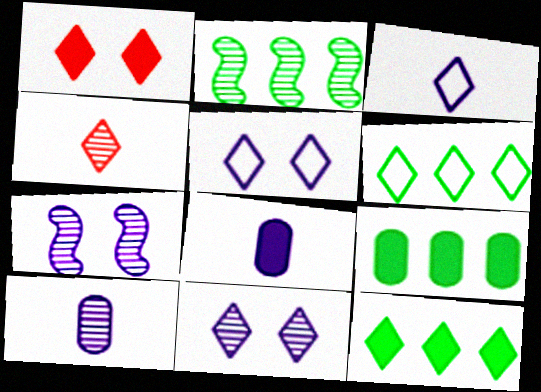[[2, 6, 9], 
[4, 5, 12]]